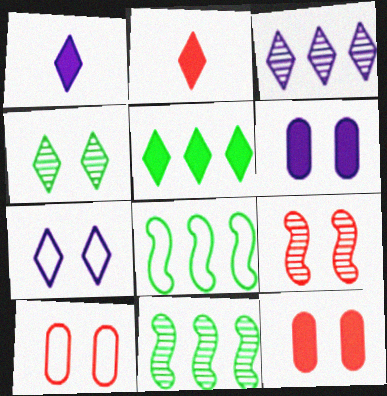[[1, 3, 7], 
[1, 10, 11]]